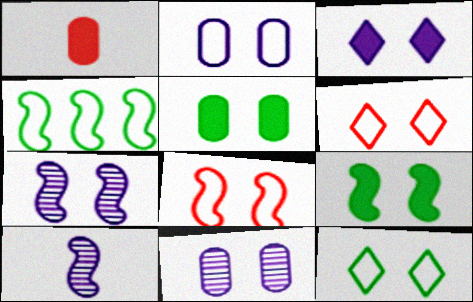[[2, 3, 7], 
[2, 8, 12], 
[5, 6, 7], 
[6, 9, 11], 
[7, 8, 9]]